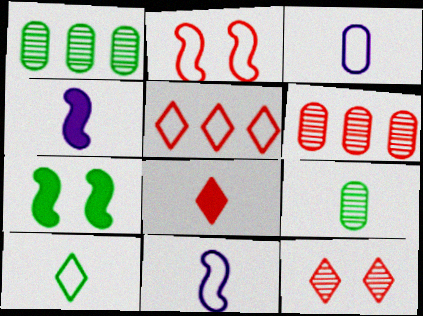[[1, 7, 10], 
[2, 6, 8], 
[5, 8, 12], 
[8, 9, 11]]